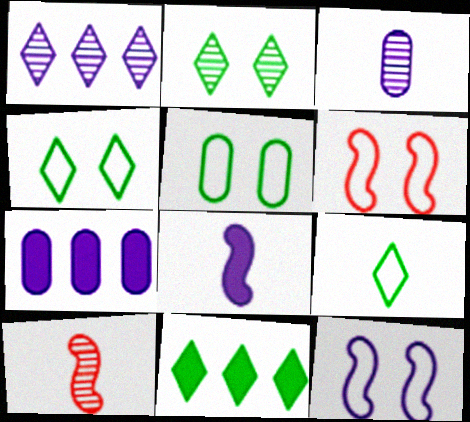[[2, 9, 11], 
[3, 6, 11], 
[4, 7, 10]]